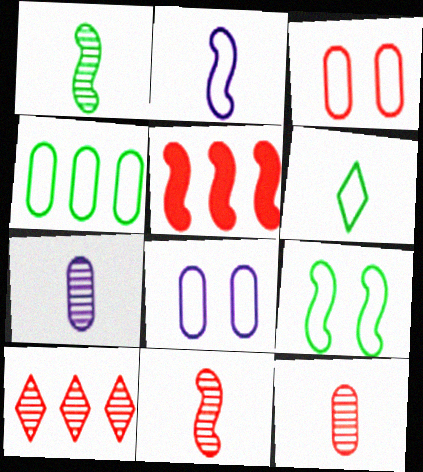[[4, 6, 9]]